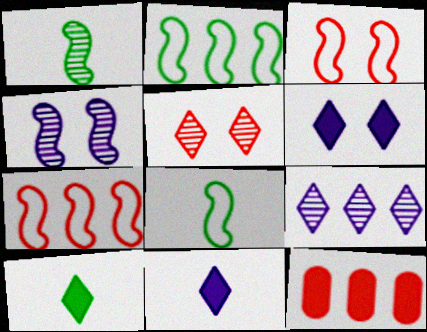[[2, 9, 12]]